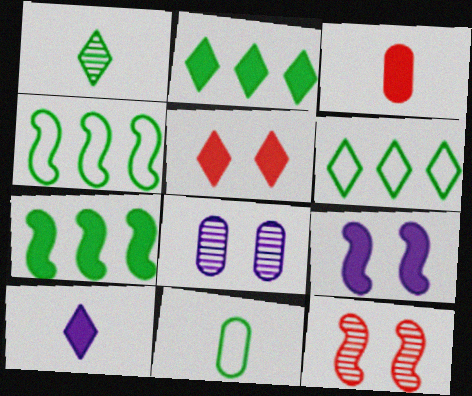[[2, 3, 9], 
[2, 5, 10]]